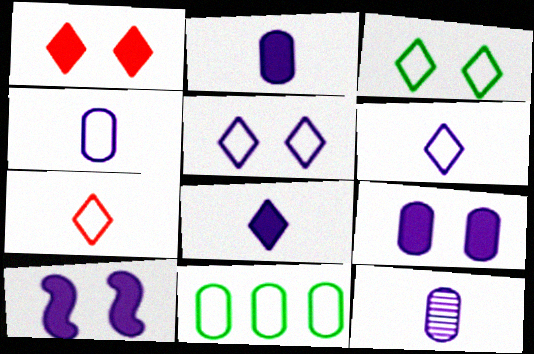[[2, 4, 12]]